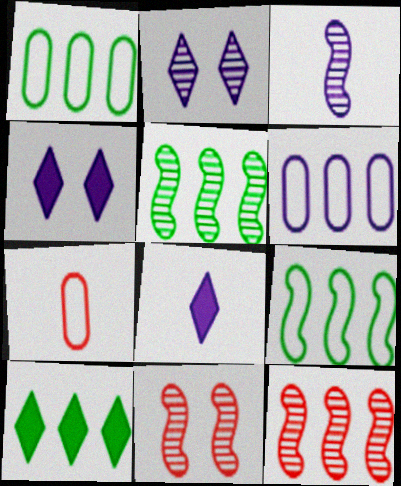[[1, 5, 10], 
[1, 8, 11], 
[3, 4, 6], 
[3, 5, 11], 
[4, 5, 7], 
[6, 10, 12]]